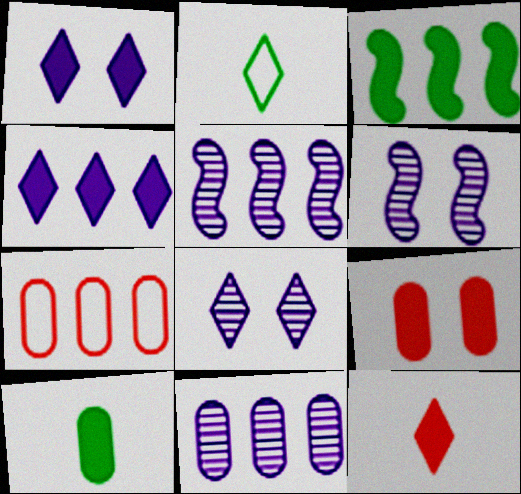[[2, 5, 9]]